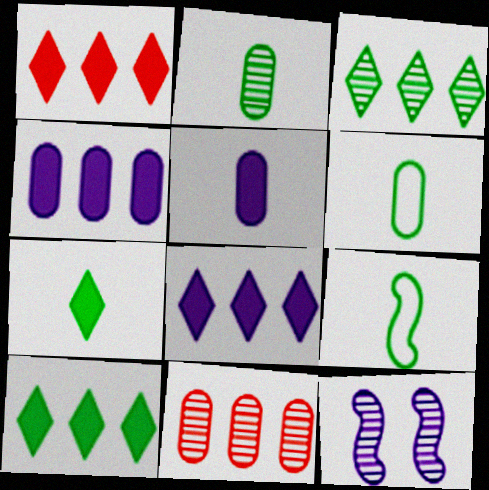[[1, 6, 12], 
[1, 8, 10], 
[2, 7, 9]]